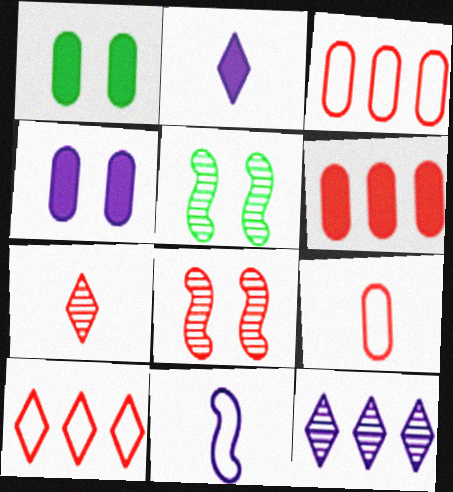[[2, 3, 5], 
[4, 11, 12]]